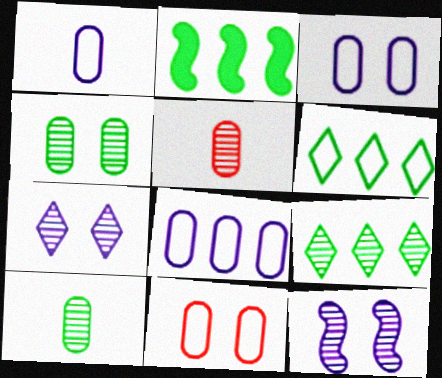[[1, 3, 8], 
[5, 9, 12]]